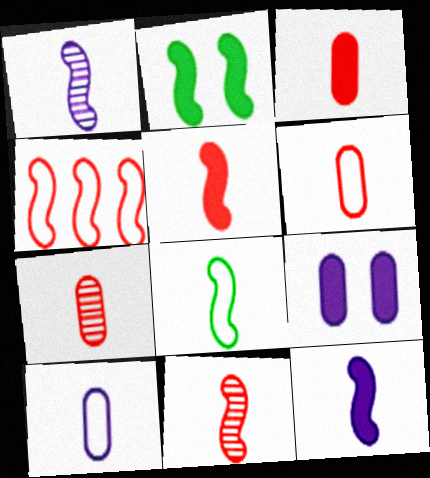[[1, 2, 4], 
[1, 5, 8], 
[3, 6, 7], 
[8, 11, 12]]